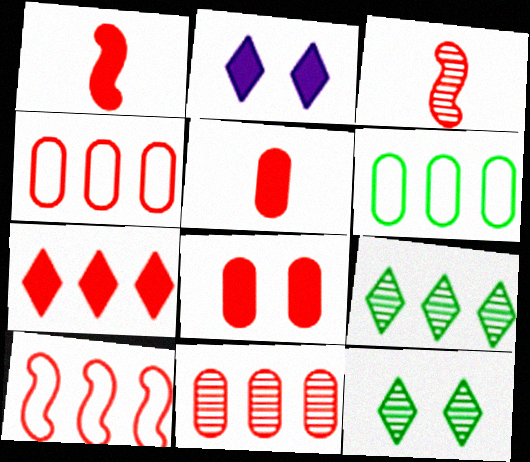[[1, 7, 8], 
[2, 3, 6], 
[7, 10, 11]]